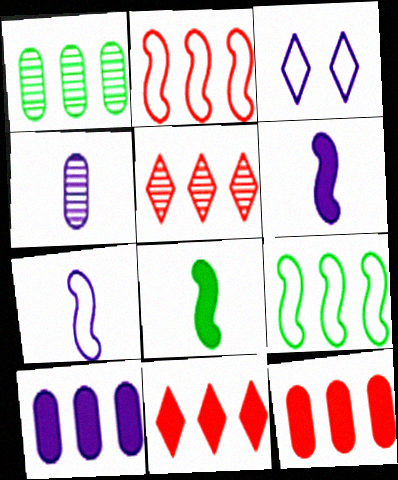[[2, 5, 12], 
[5, 9, 10]]